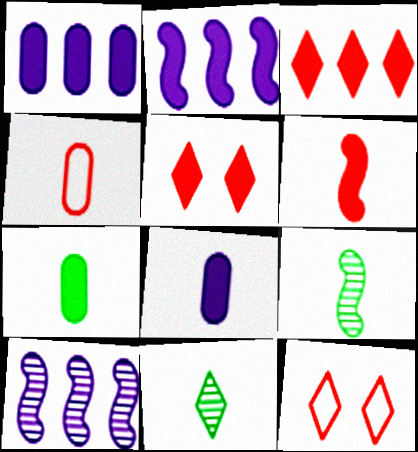[[1, 9, 12], 
[2, 5, 7], 
[7, 10, 12]]